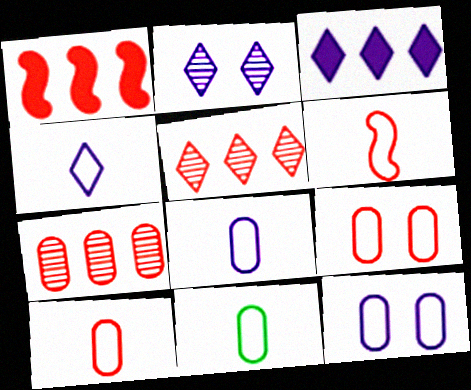[[1, 2, 11], 
[2, 3, 4], 
[4, 6, 11], 
[8, 10, 11]]